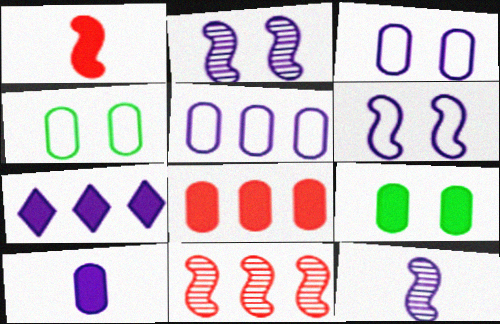[[1, 7, 9], 
[3, 7, 12], 
[8, 9, 10]]